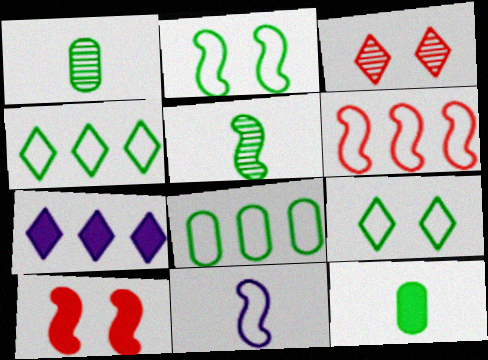[[2, 6, 11], 
[7, 10, 12]]